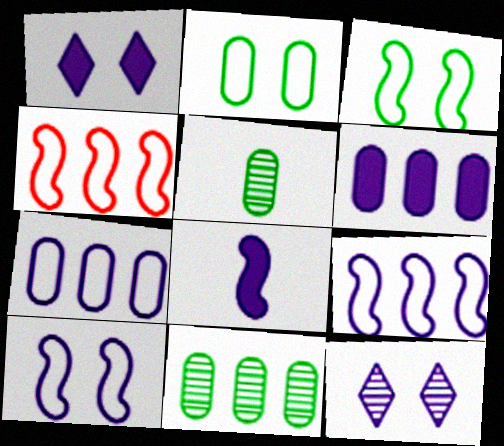[[1, 4, 5], 
[1, 6, 8], 
[7, 8, 12]]